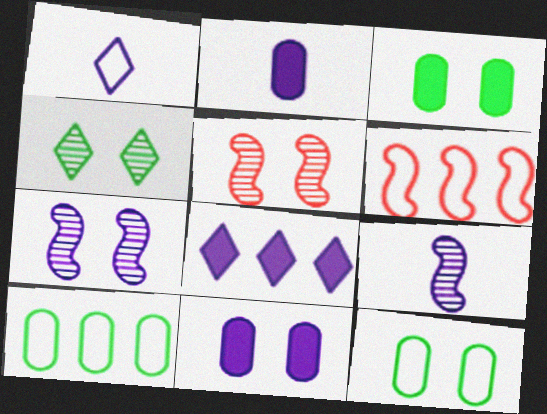[[1, 2, 9], 
[1, 6, 12], 
[2, 4, 6]]